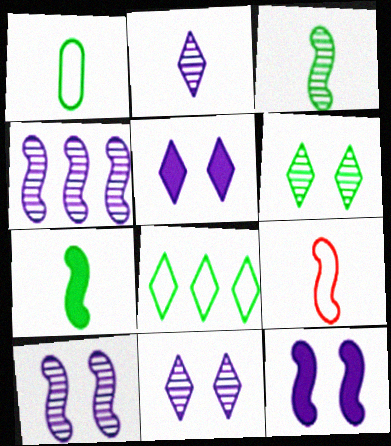[]